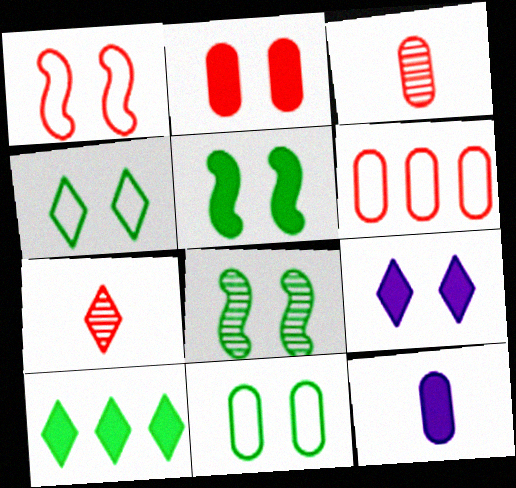[[2, 3, 6], 
[2, 5, 9]]